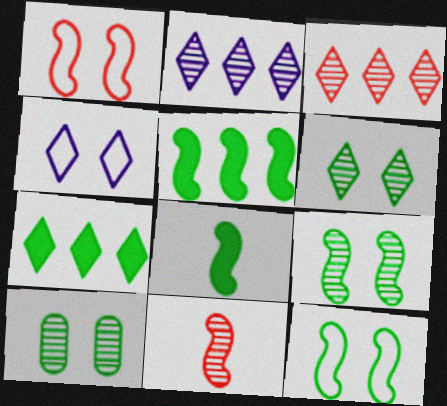[[2, 10, 11], 
[6, 9, 10]]